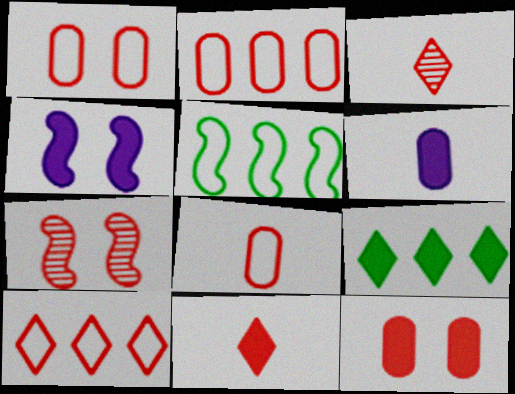[[1, 2, 8], 
[2, 7, 11]]